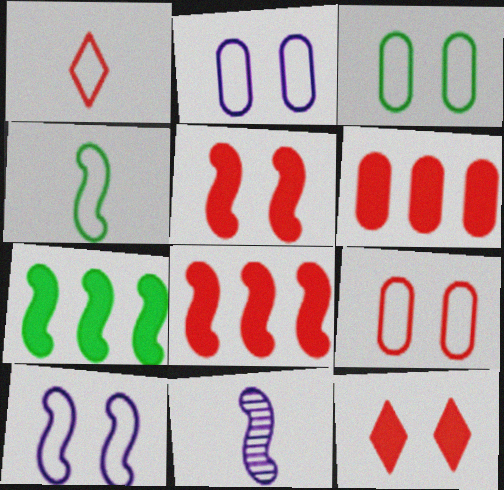[[2, 3, 9]]